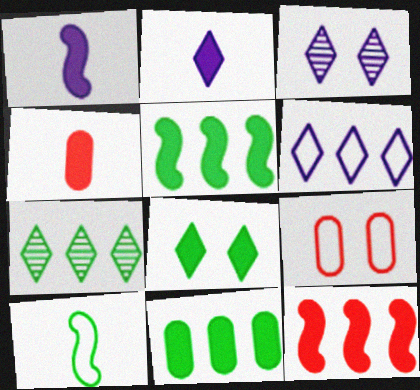[[1, 7, 9], 
[2, 3, 6], 
[6, 9, 10]]